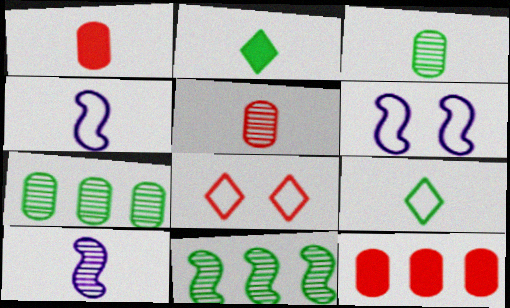[[1, 9, 10], 
[2, 4, 5]]